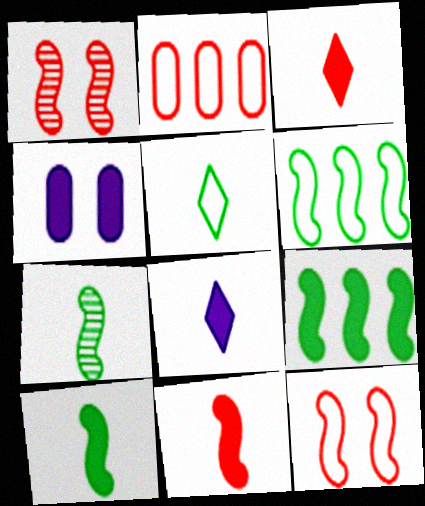[[1, 2, 3], 
[3, 4, 9]]